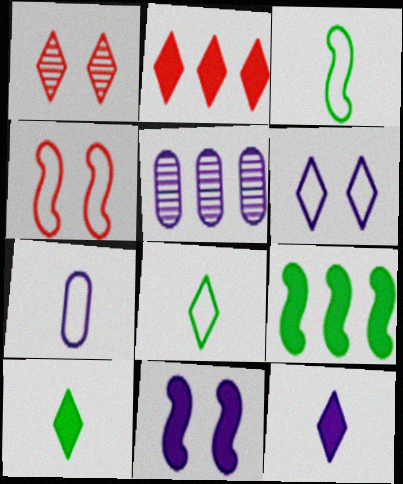[[1, 7, 9], 
[4, 5, 10]]